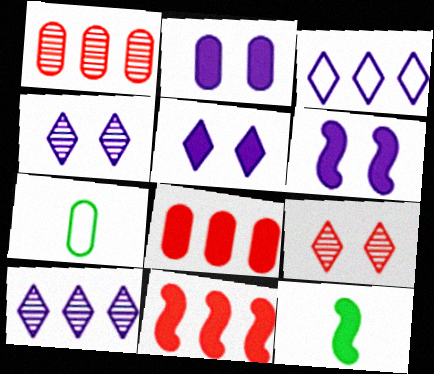[[1, 2, 7], 
[2, 5, 6], 
[4, 7, 11], 
[5, 8, 12], 
[6, 11, 12]]